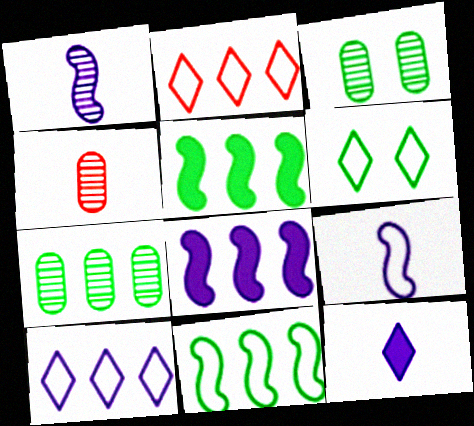[[2, 7, 8], 
[4, 6, 8]]